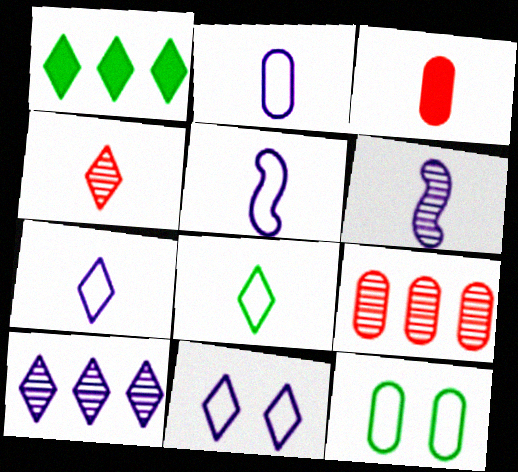[[1, 4, 11], 
[2, 5, 7], 
[3, 6, 8]]